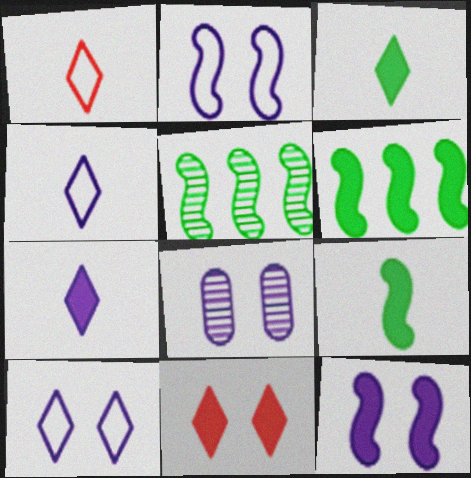[[1, 6, 8], 
[8, 10, 12]]